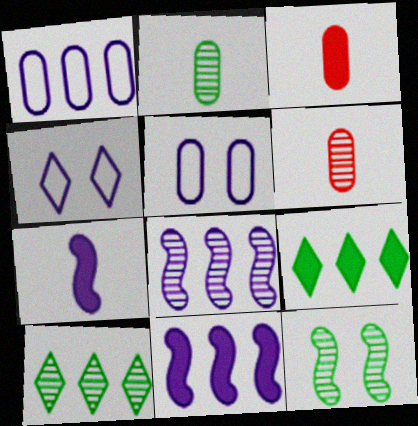[[2, 10, 12]]